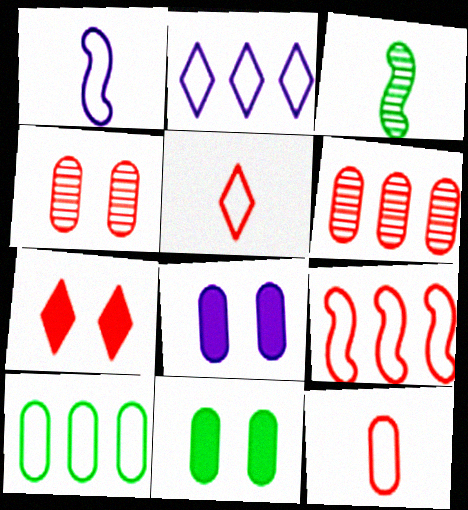[[2, 9, 10]]